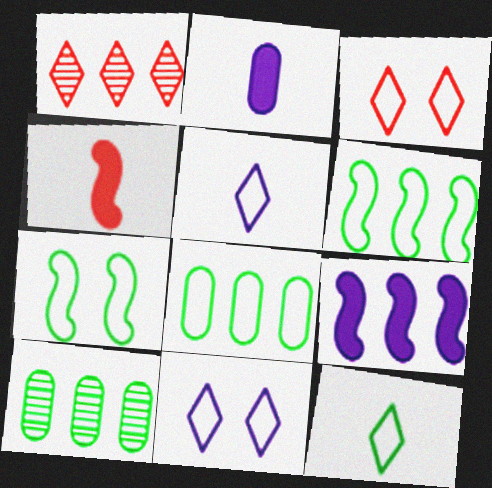[[1, 2, 7], 
[1, 8, 9], 
[4, 10, 11], 
[7, 8, 12]]